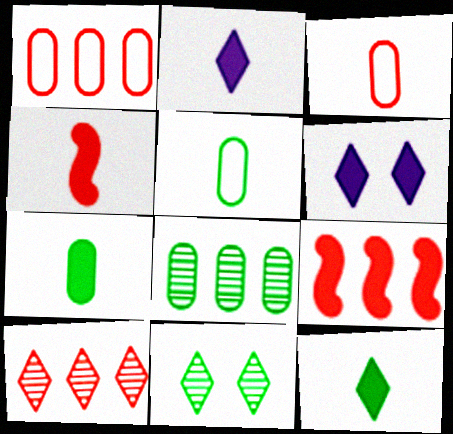[[1, 9, 10], 
[2, 4, 7], 
[6, 7, 9]]